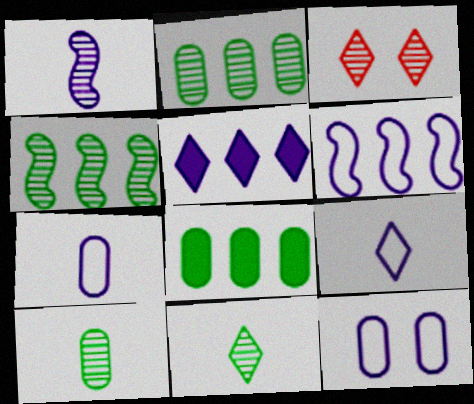[[1, 2, 3], 
[1, 5, 12], 
[6, 9, 12]]